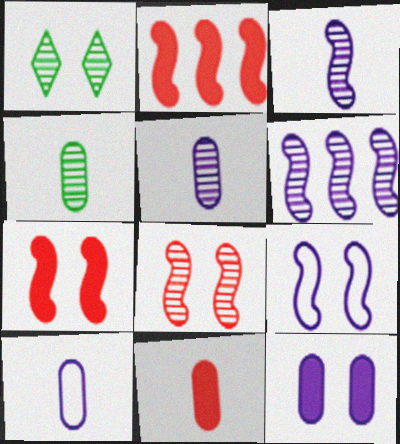[[1, 2, 10], 
[4, 10, 11]]